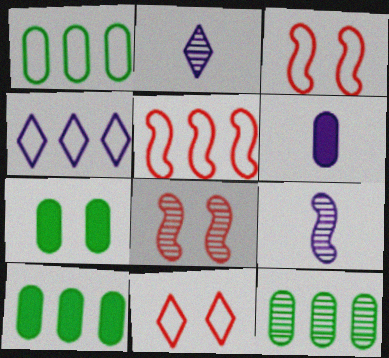[[1, 4, 5], 
[1, 10, 12], 
[2, 3, 10], 
[2, 5, 7], 
[2, 8, 12], 
[9, 10, 11]]